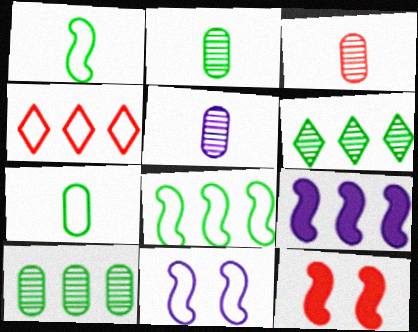[[2, 3, 5], 
[3, 4, 12], 
[4, 7, 11], 
[4, 9, 10]]